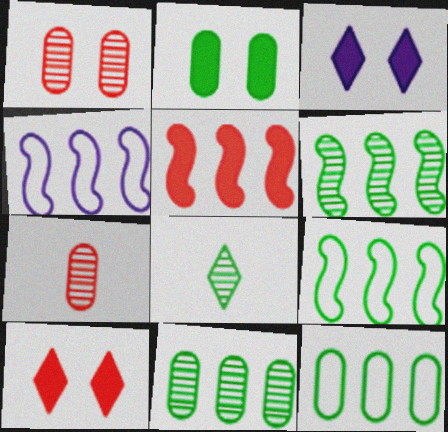[[2, 8, 9], 
[3, 7, 9], 
[4, 5, 6]]